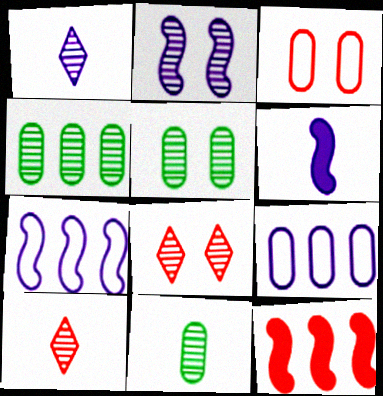[[2, 4, 10], 
[2, 5, 8], 
[2, 6, 7], 
[3, 10, 12], 
[4, 5, 11]]